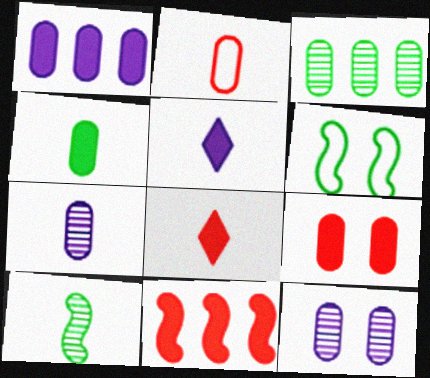[[1, 4, 9], 
[2, 4, 7], 
[2, 5, 10], 
[8, 9, 11]]